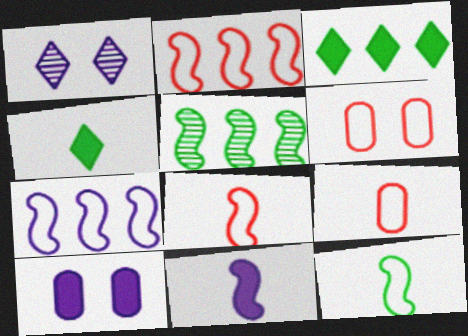[]